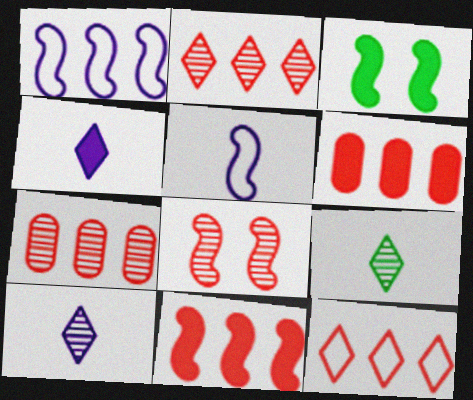[[3, 4, 6], 
[7, 11, 12]]